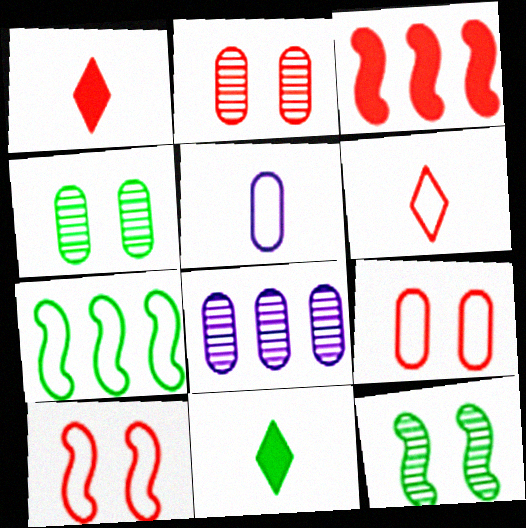[[2, 3, 6], 
[4, 7, 11], 
[8, 10, 11]]